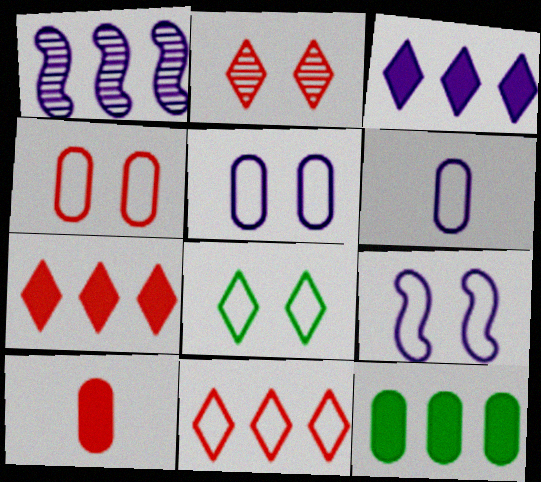[[1, 8, 10], 
[1, 11, 12], 
[4, 8, 9]]